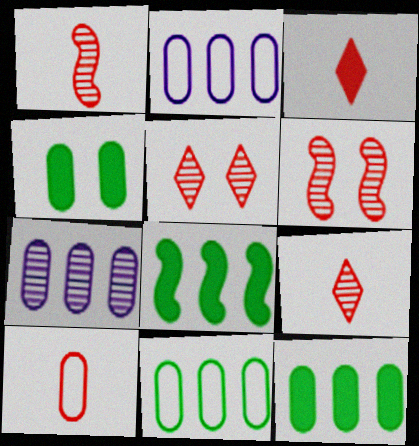[[1, 3, 10], 
[4, 7, 10]]